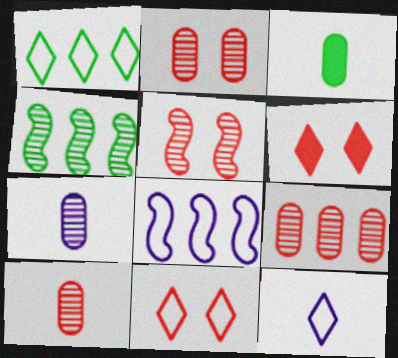[[1, 11, 12], 
[2, 9, 10]]